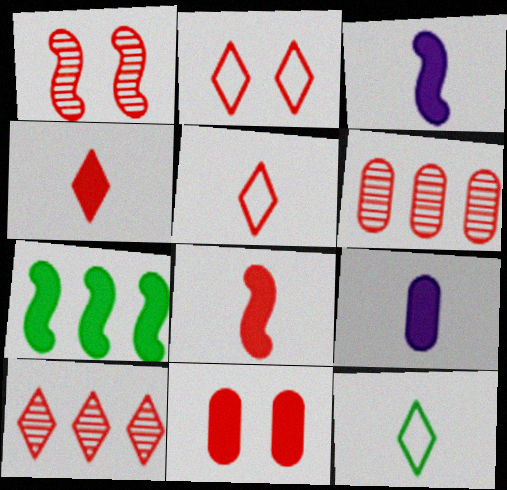[[1, 2, 11], 
[2, 4, 10], 
[2, 6, 8]]